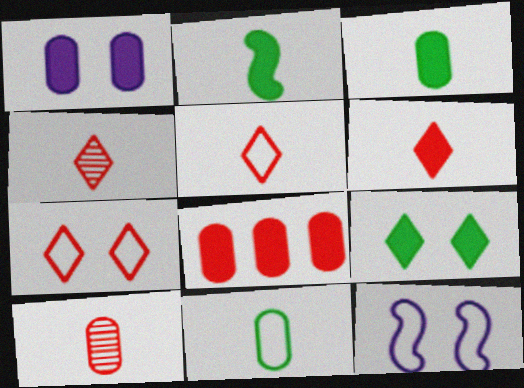[[1, 3, 8], 
[4, 5, 6]]